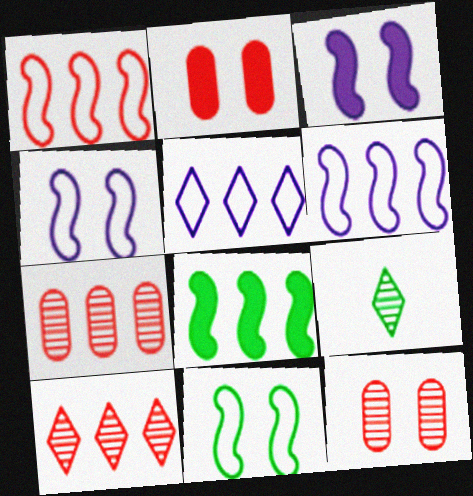[[2, 6, 9], 
[5, 7, 8]]